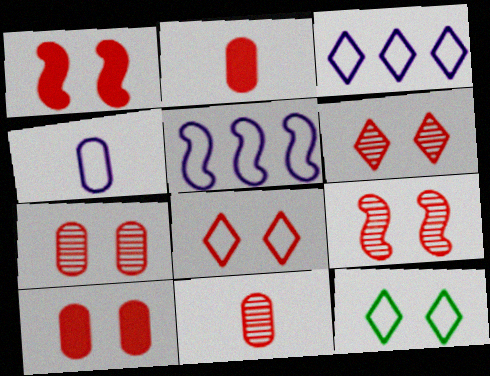[[1, 7, 8], 
[6, 7, 9], 
[8, 9, 10]]